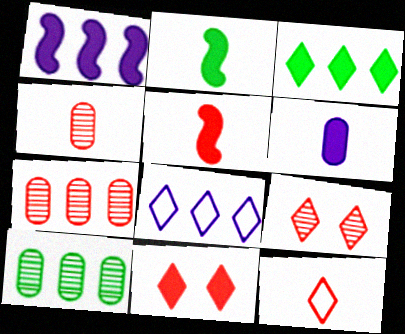[[4, 5, 12]]